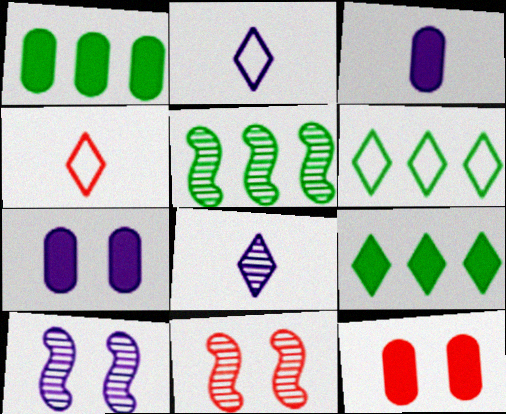[[1, 2, 11], 
[1, 3, 12], 
[1, 4, 10], 
[1, 5, 6], 
[2, 5, 12], 
[3, 6, 11], 
[4, 5, 7]]